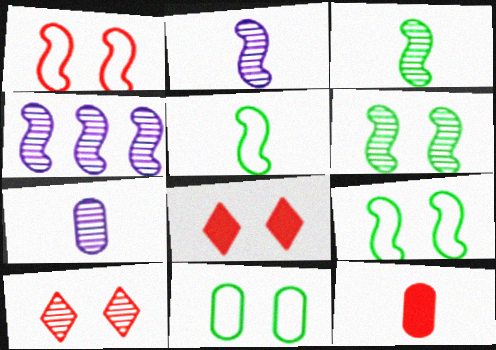[]